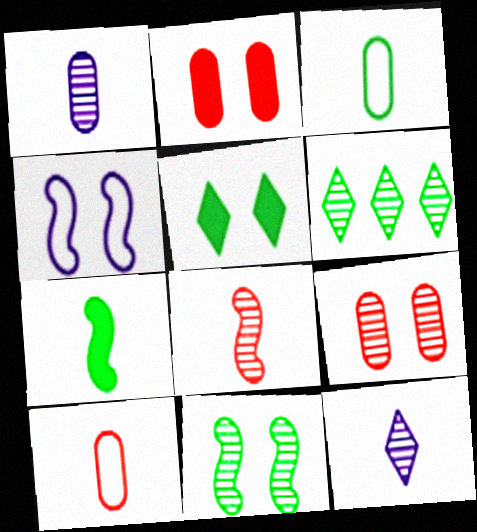[[4, 5, 9], 
[7, 10, 12]]